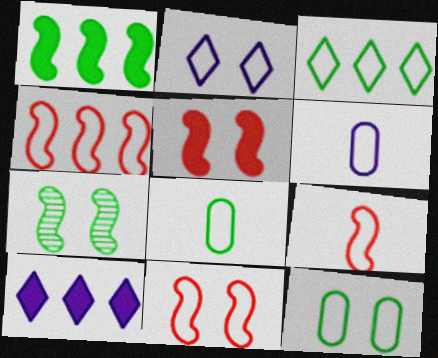[[2, 4, 8], 
[2, 11, 12], 
[3, 6, 11], 
[4, 9, 11]]